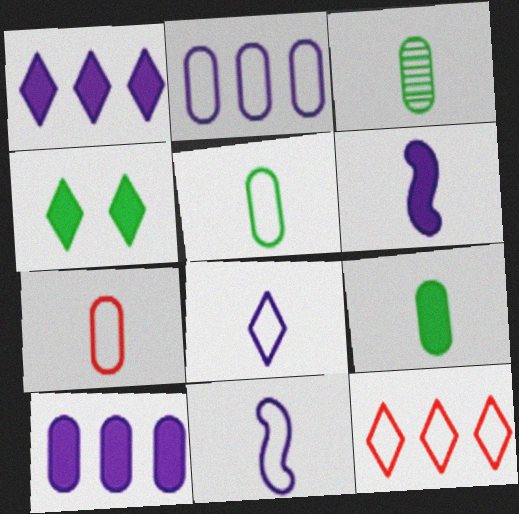[[3, 5, 9]]